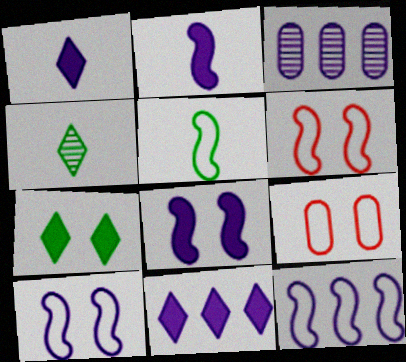[[1, 3, 10], 
[3, 11, 12], 
[5, 6, 12]]